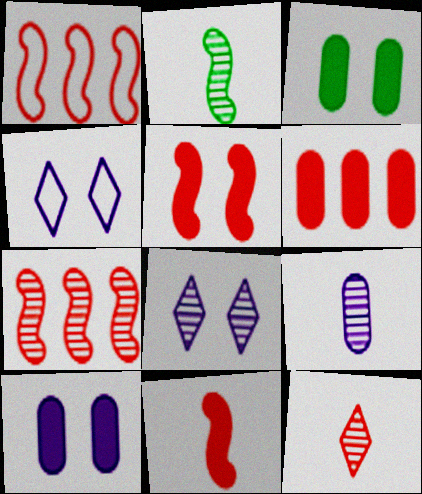[[2, 4, 6], 
[2, 9, 12]]